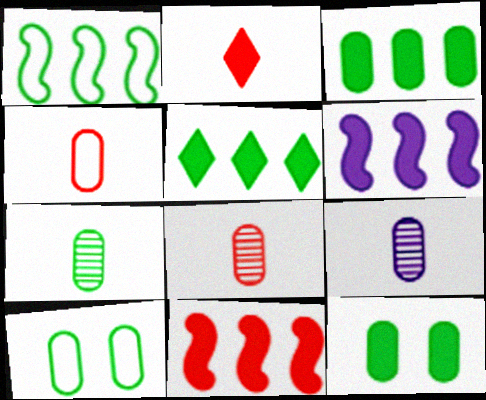[[2, 6, 12], 
[3, 7, 10], 
[7, 8, 9]]